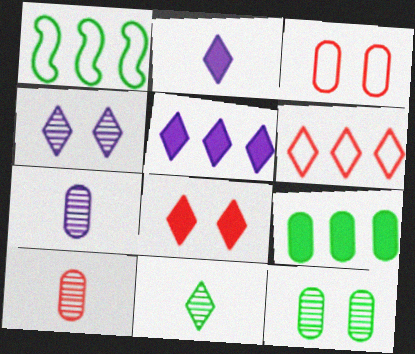[[1, 7, 8], 
[3, 7, 9]]